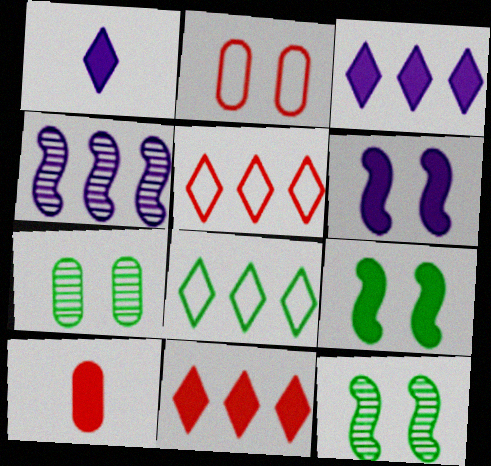[[3, 9, 10]]